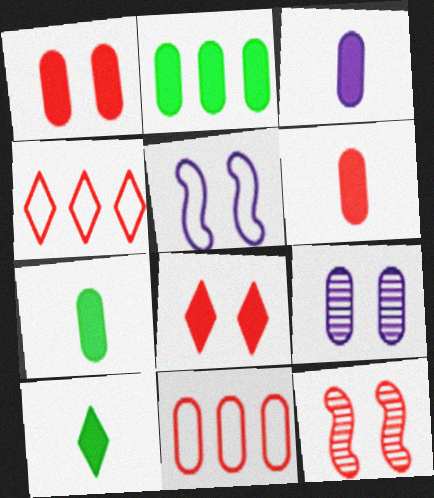[[1, 2, 3], 
[3, 6, 7], 
[4, 6, 12], 
[7, 9, 11]]